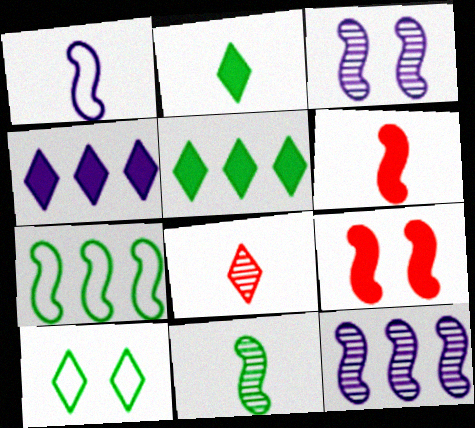[[1, 6, 11], 
[3, 6, 7], 
[4, 8, 10]]